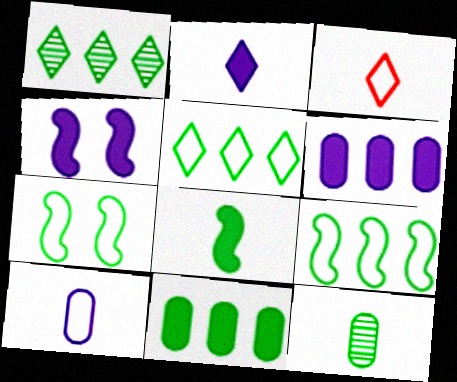[[1, 9, 11], 
[2, 4, 6]]